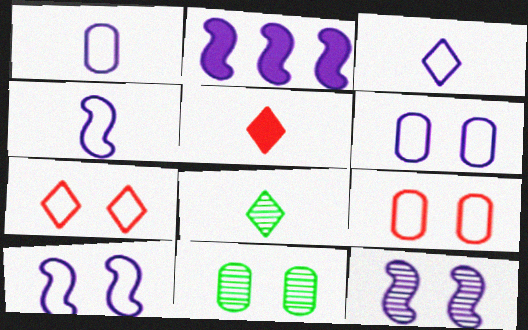[[1, 3, 4], 
[2, 4, 12], 
[2, 8, 9], 
[3, 5, 8]]